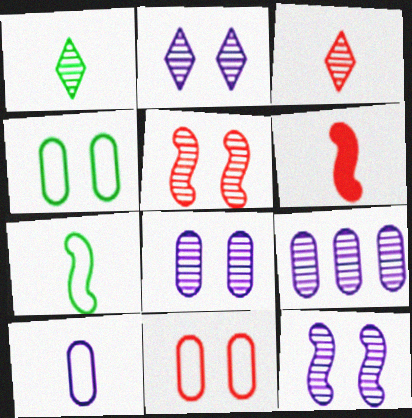[[1, 5, 9], 
[1, 6, 10], 
[2, 8, 12]]